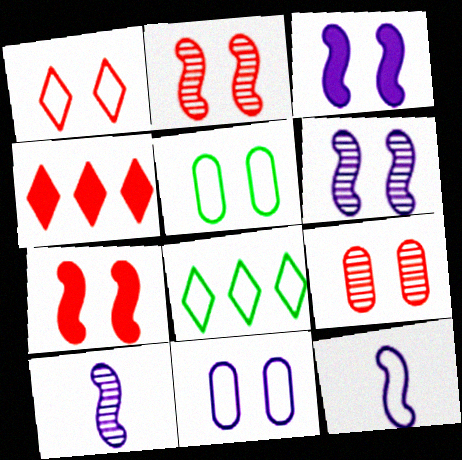[[1, 7, 9], 
[4, 5, 10]]